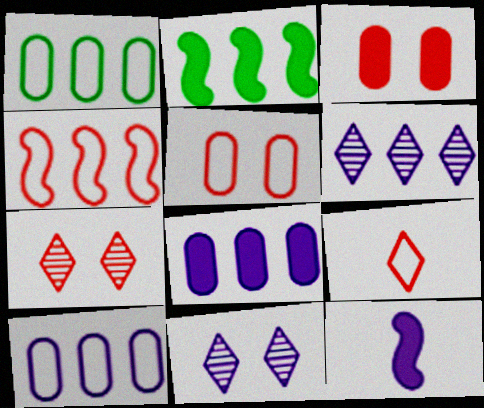[[1, 7, 12], 
[4, 5, 9], 
[10, 11, 12]]